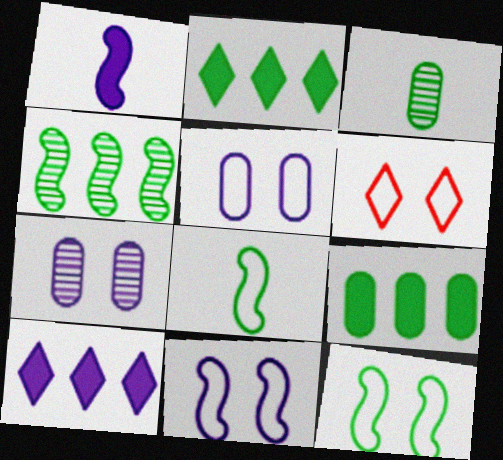[[2, 3, 12], 
[5, 6, 12]]